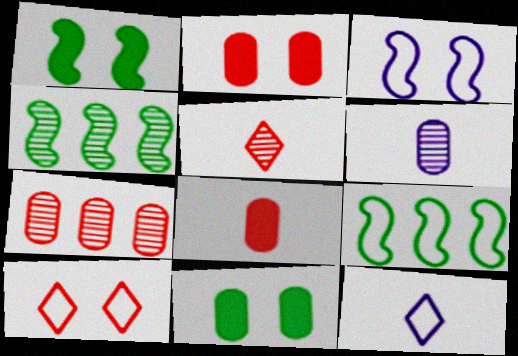[[1, 7, 12], 
[2, 4, 12]]